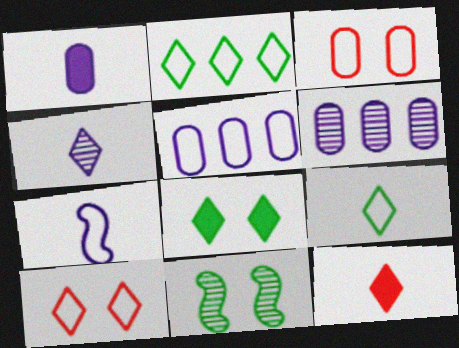[[1, 4, 7], 
[2, 3, 7], 
[4, 9, 12], 
[5, 11, 12]]